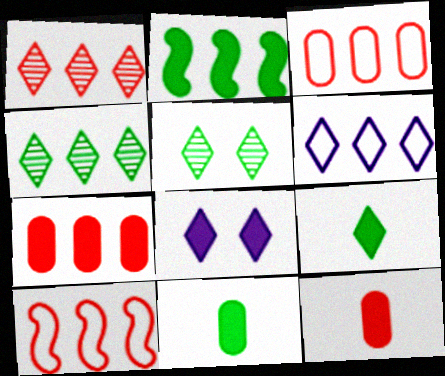[[1, 7, 10], 
[2, 8, 12]]